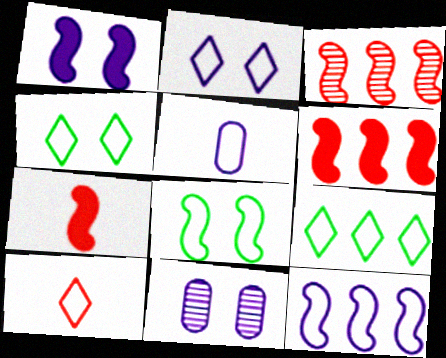[[1, 2, 11], 
[2, 5, 12], 
[2, 9, 10], 
[7, 9, 11]]